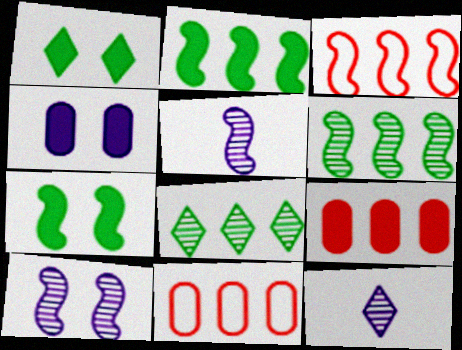[[1, 5, 11], 
[3, 5, 7], 
[7, 11, 12]]